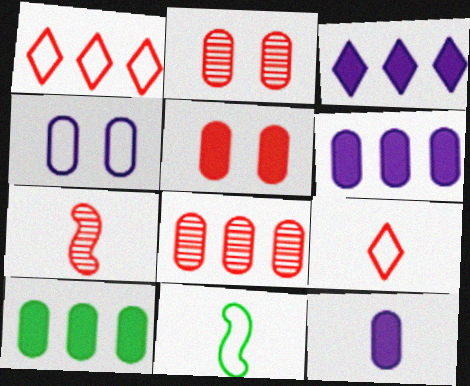[[1, 4, 11], 
[1, 5, 7], 
[2, 3, 11], 
[5, 10, 12]]